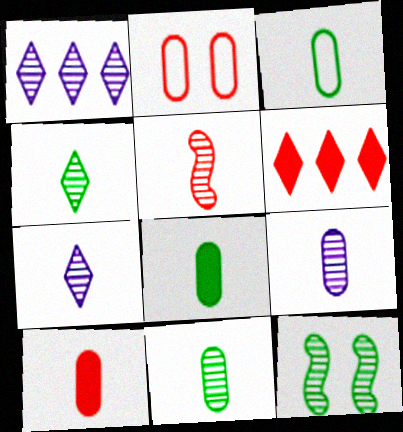[[2, 5, 6], 
[3, 8, 11], 
[3, 9, 10], 
[4, 5, 9], 
[5, 7, 11]]